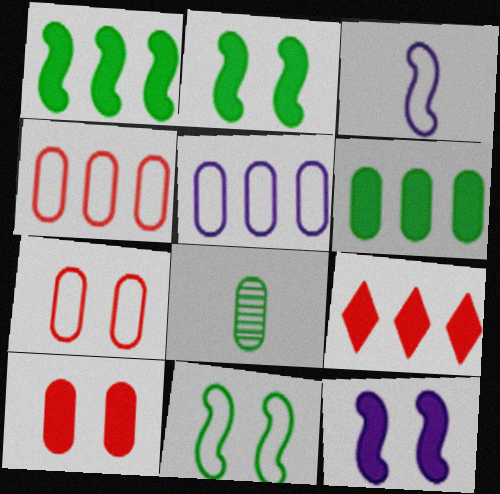[[5, 8, 10]]